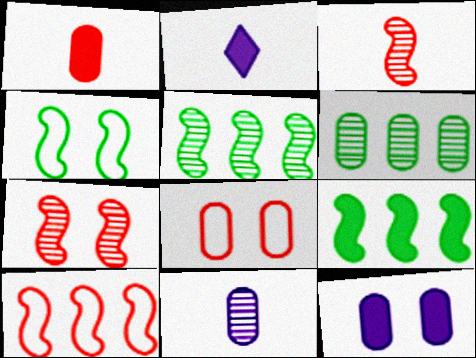[[2, 5, 8]]